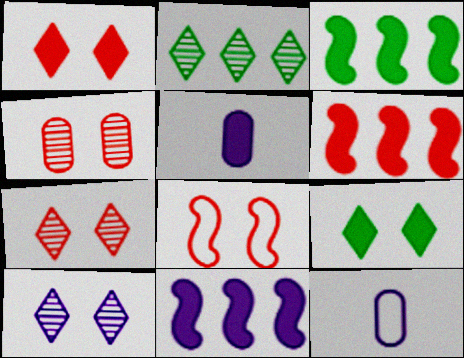[[1, 3, 5], 
[1, 4, 8], 
[2, 5, 8], 
[3, 6, 11], 
[3, 7, 12], 
[5, 6, 9], 
[10, 11, 12]]